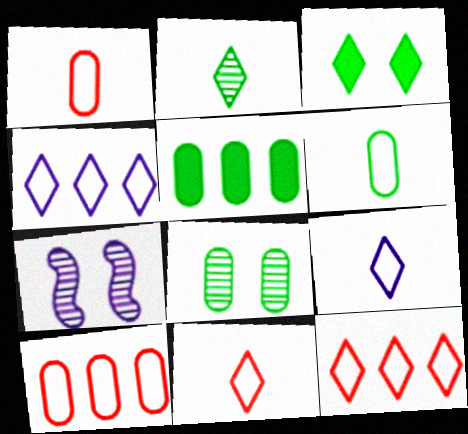[[5, 6, 8], 
[5, 7, 11]]